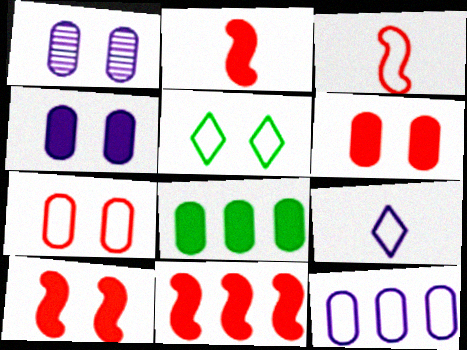[[1, 5, 10], 
[2, 10, 11], 
[3, 5, 12]]